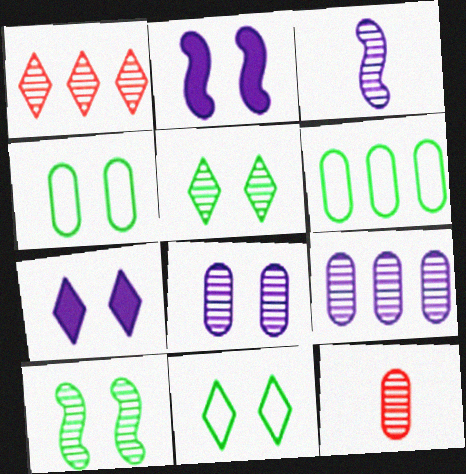[]